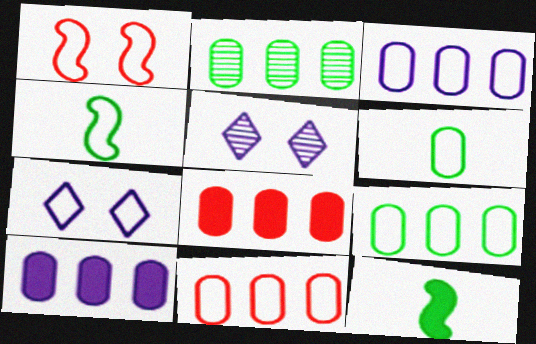[[2, 3, 8], 
[2, 10, 11], 
[3, 9, 11], 
[4, 5, 8], 
[4, 7, 11], 
[5, 11, 12]]